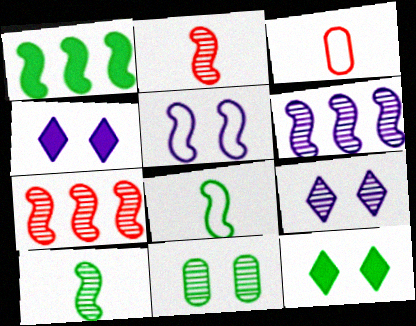[[1, 2, 5], 
[1, 3, 9], 
[3, 6, 12]]